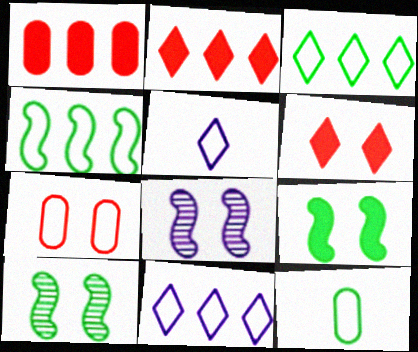[[1, 5, 10], 
[2, 8, 12], 
[4, 5, 7]]